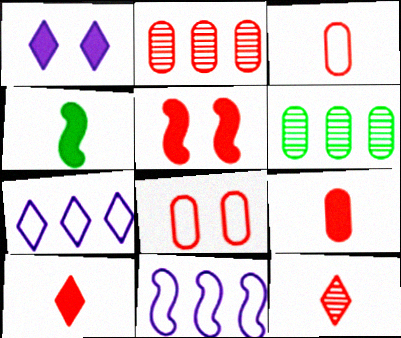[[2, 8, 9]]